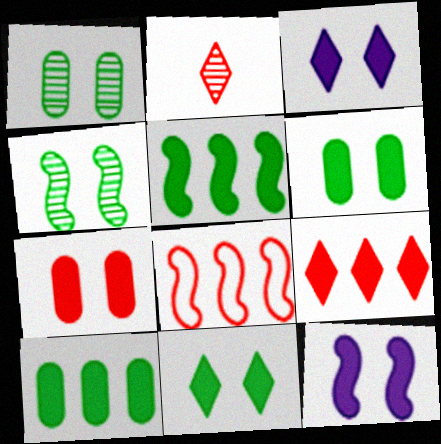[[2, 7, 8], 
[7, 11, 12]]